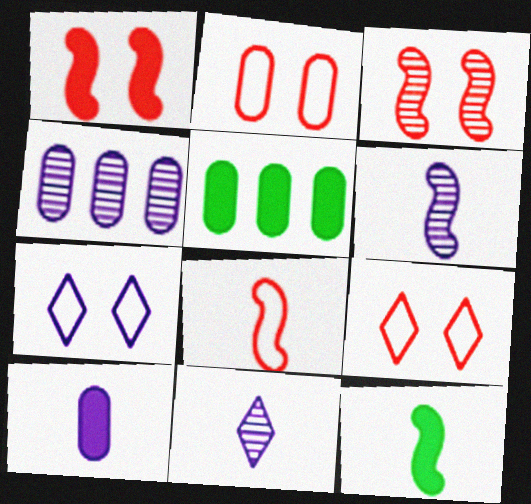[[4, 9, 12], 
[5, 6, 9], 
[6, 8, 12]]